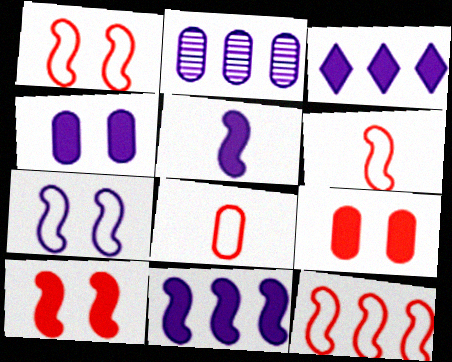[[1, 6, 12], 
[3, 4, 5]]